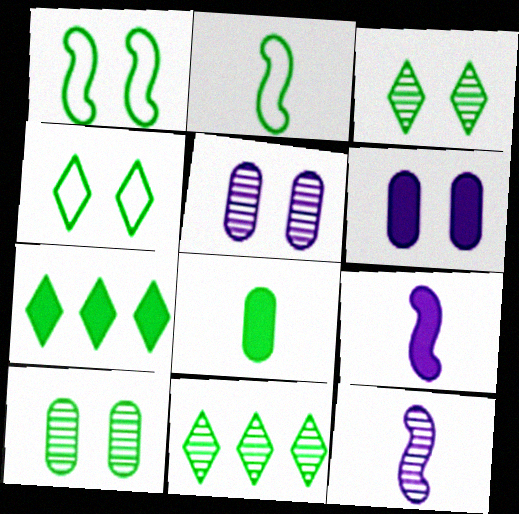[[1, 8, 11], 
[2, 7, 10]]